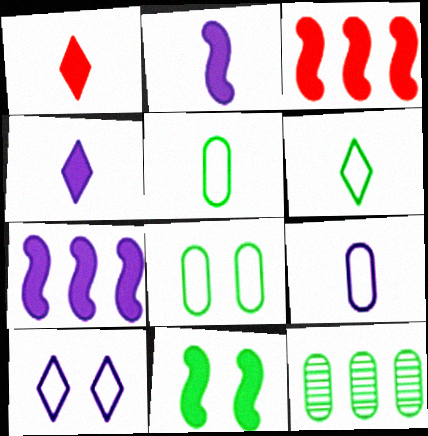[[2, 3, 11], 
[6, 11, 12]]